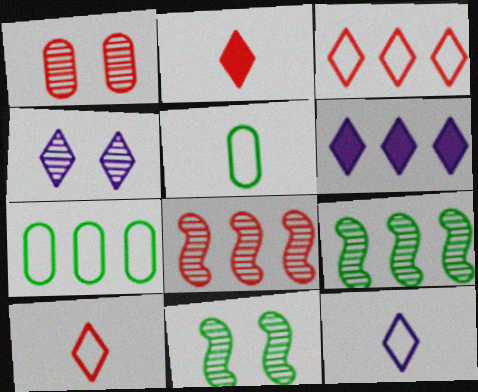[[1, 4, 11], 
[4, 6, 12], 
[6, 7, 8]]